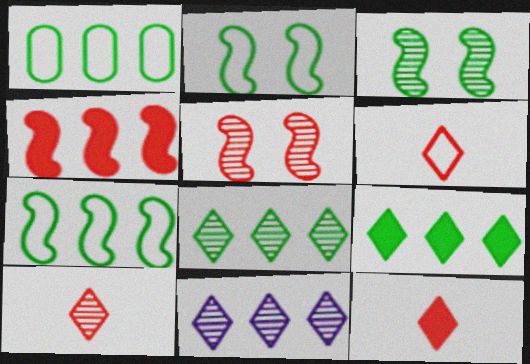[[1, 4, 11], 
[6, 10, 12]]